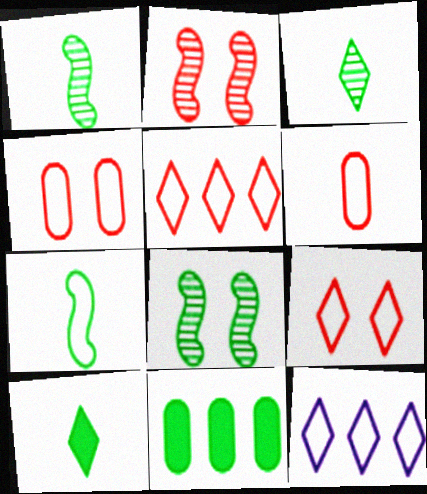[[4, 7, 12]]